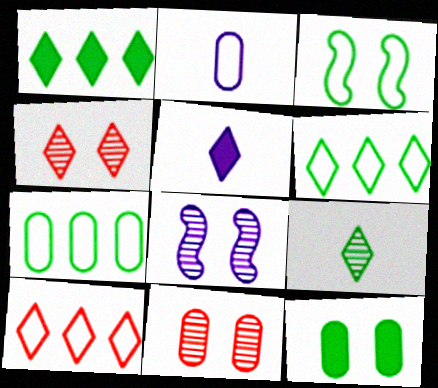[[2, 3, 10], 
[4, 5, 6]]